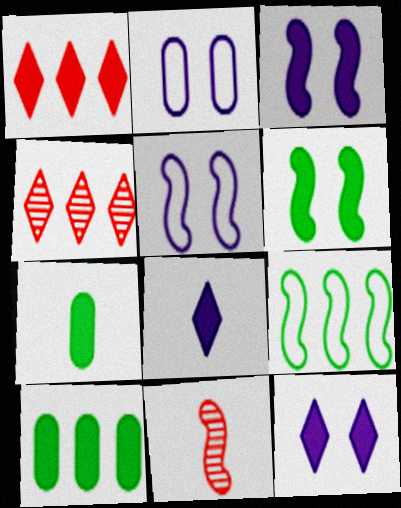[[1, 3, 7], 
[3, 9, 11], 
[4, 5, 7]]